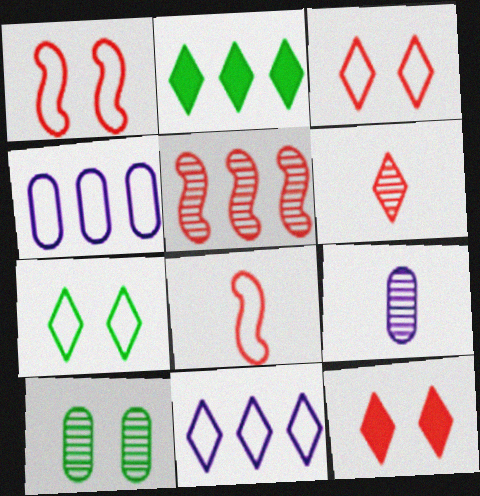[[1, 2, 9], 
[2, 4, 5], 
[4, 7, 8]]